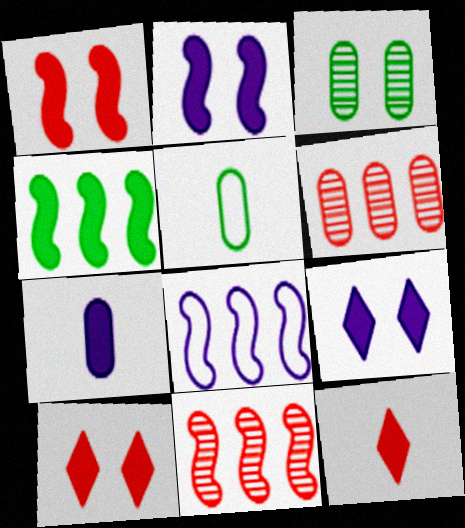[[3, 8, 12], 
[4, 7, 10], 
[4, 8, 11], 
[5, 9, 11]]